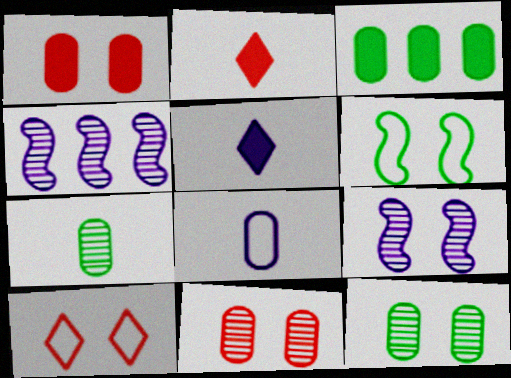[[3, 8, 11]]